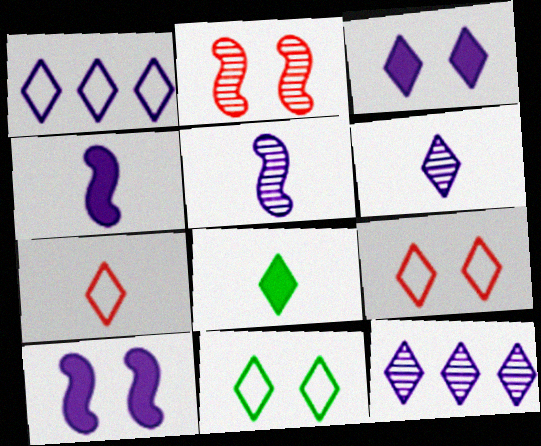[[1, 3, 6], 
[1, 7, 11], 
[6, 7, 8], 
[8, 9, 12]]